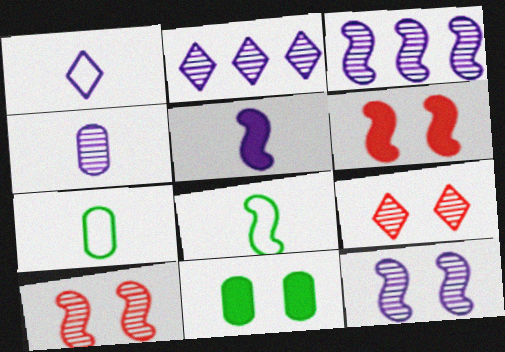[[1, 4, 5], 
[2, 4, 12], 
[2, 6, 7], 
[3, 6, 8]]